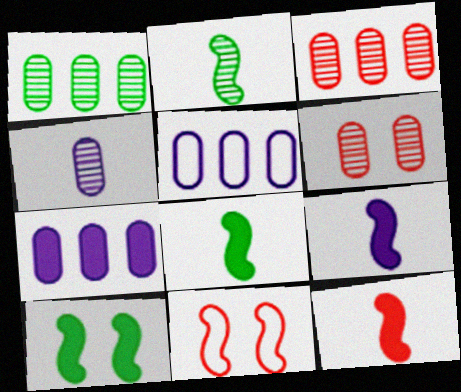[[1, 4, 6], 
[8, 9, 12]]